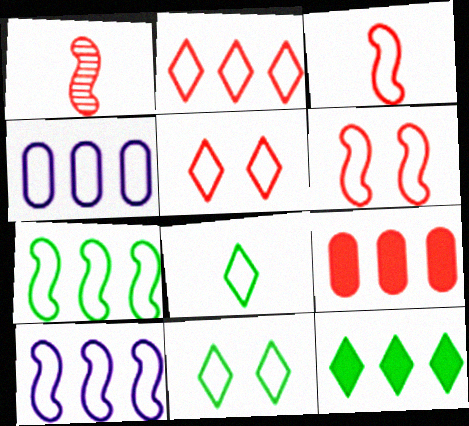[[1, 5, 9], 
[2, 4, 7], 
[3, 4, 11], 
[4, 6, 8]]